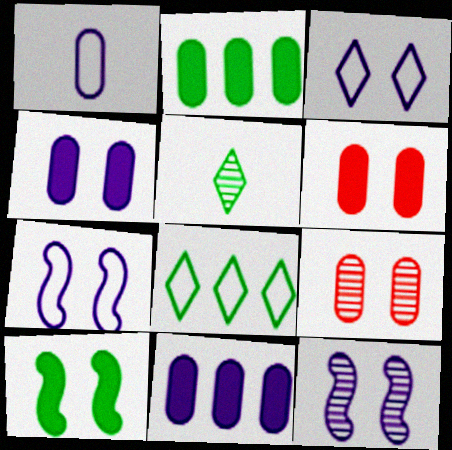[[1, 2, 9], 
[3, 4, 12], 
[3, 9, 10]]